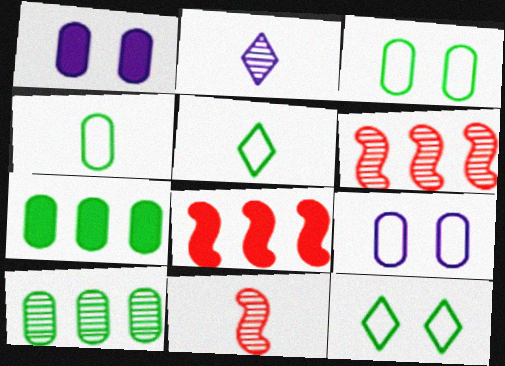[[1, 5, 6], 
[2, 3, 8]]